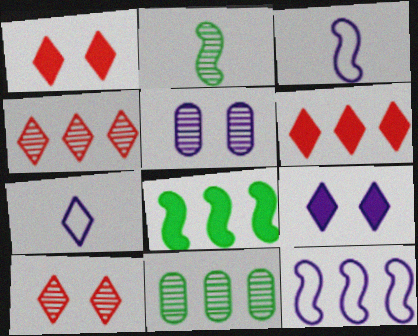[[1, 3, 11], 
[2, 4, 5], 
[6, 11, 12]]